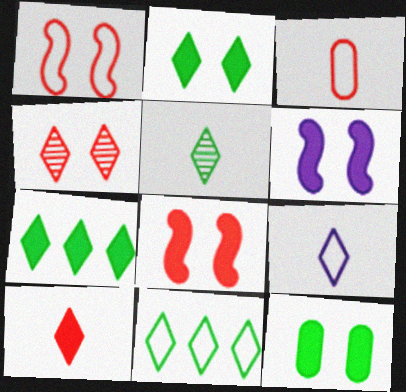[[2, 5, 11], 
[4, 7, 9], 
[5, 9, 10]]